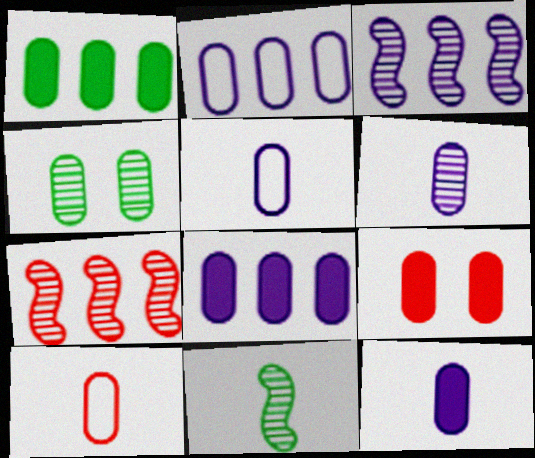[[1, 9, 12], 
[4, 8, 10], 
[5, 6, 12]]